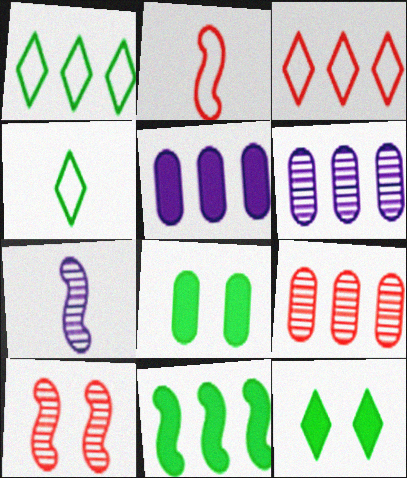[[2, 6, 12], 
[3, 6, 11], 
[3, 7, 8], 
[4, 5, 10]]